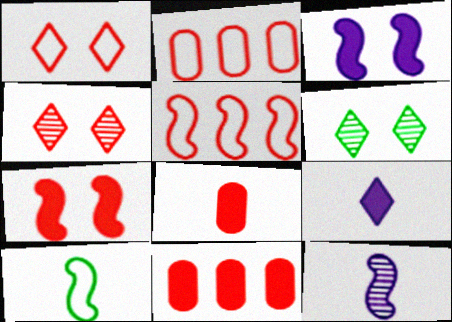[[4, 5, 8]]